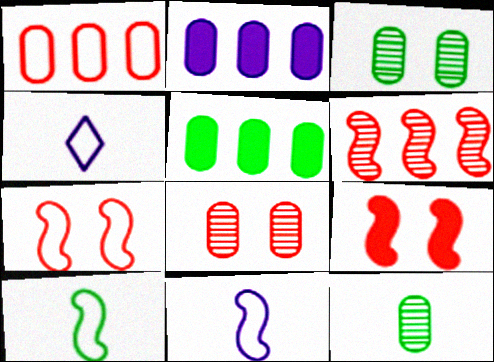[]